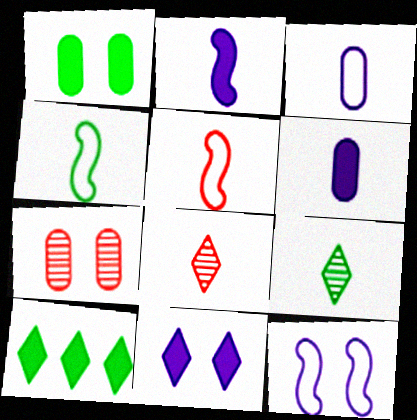[[4, 6, 8], 
[5, 6, 9]]